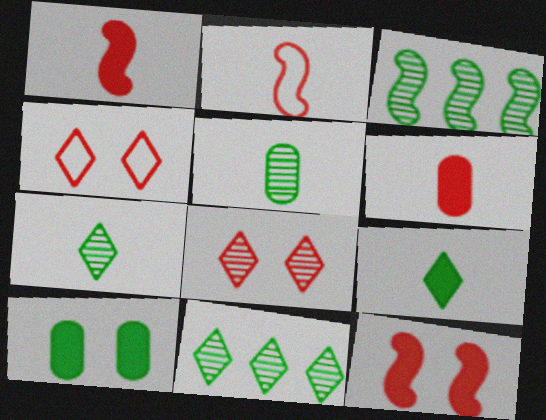[]